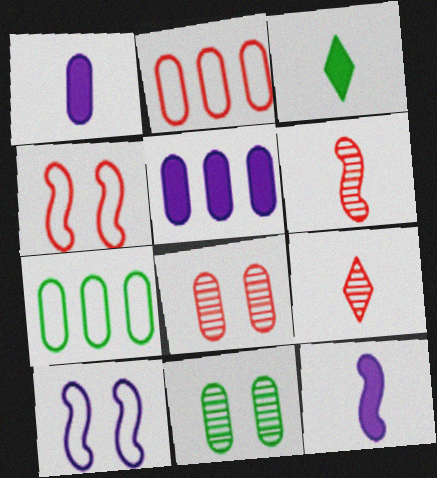[[1, 2, 11], 
[1, 7, 8]]